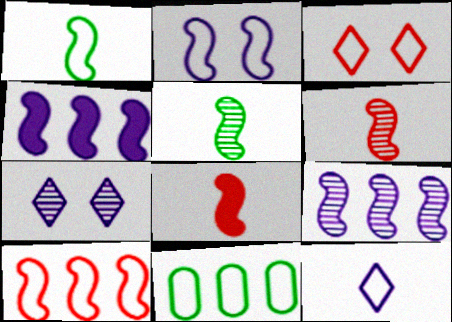[[1, 2, 10], 
[7, 8, 11]]